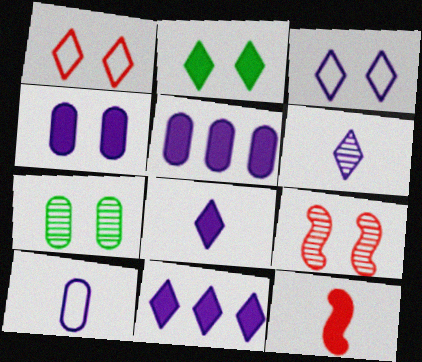[[2, 5, 12], 
[3, 6, 11]]